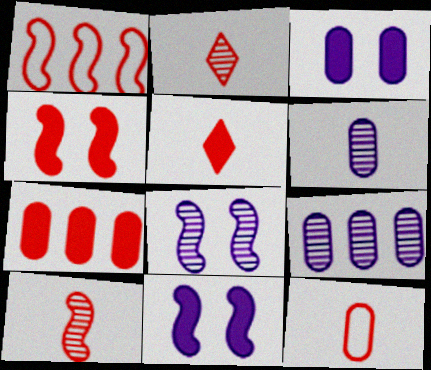[[1, 4, 10], 
[4, 5, 7], 
[5, 10, 12]]